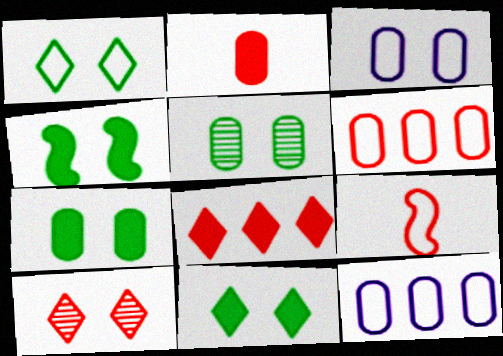[[1, 4, 5], 
[1, 9, 12], 
[2, 5, 12], 
[3, 4, 10], 
[4, 7, 11]]